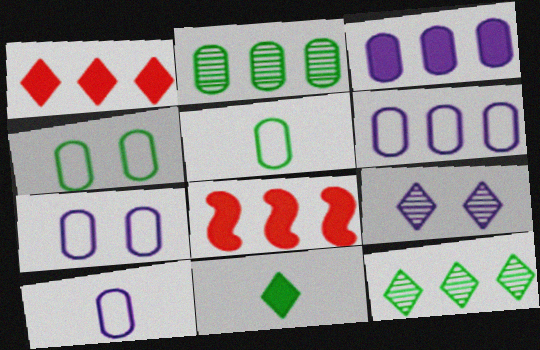[[5, 8, 9], 
[6, 7, 10], 
[6, 8, 12]]